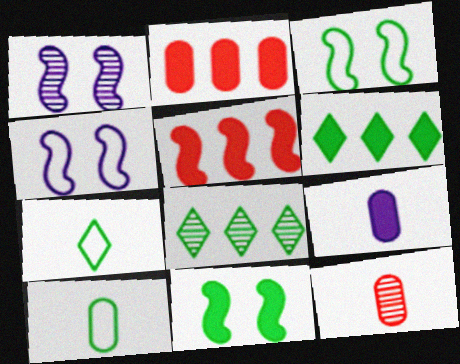[[1, 2, 7], 
[1, 8, 12], 
[4, 6, 12], 
[8, 10, 11], 
[9, 10, 12]]